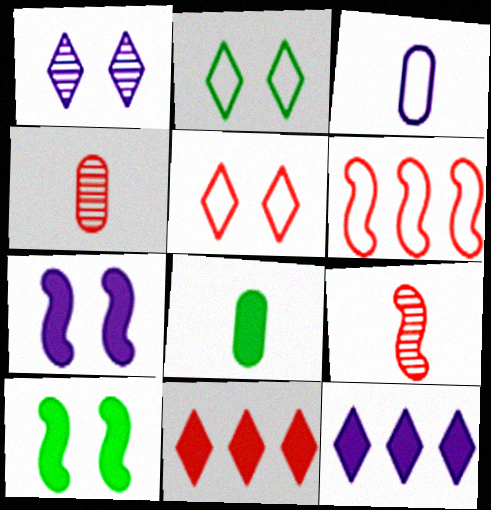[[1, 6, 8], 
[2, 3, 6], 
[3, 4, 8], 
[7, 8, 11]]